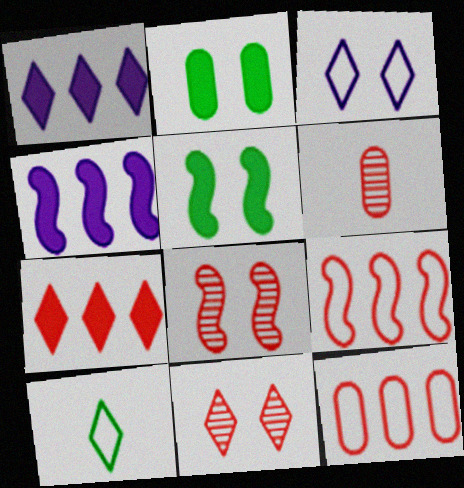[[1, 10, 11], 
[2, 3, 8]]